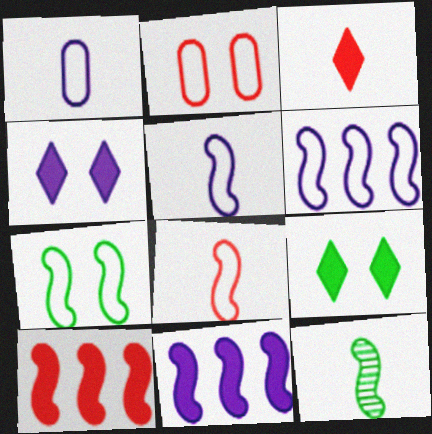[[1, 3, 12], 
[6, 7, 8]]